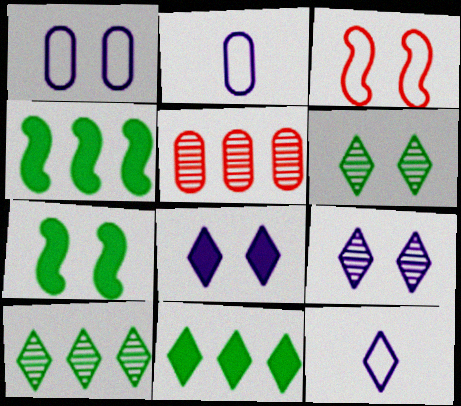[[5, 7, 12]]